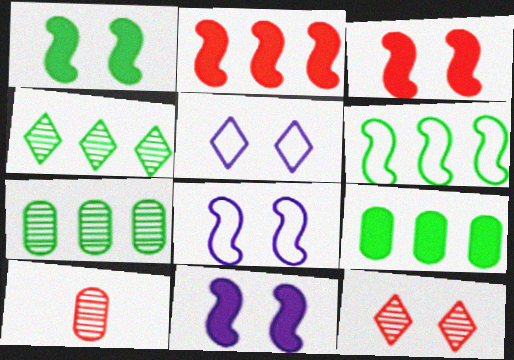[[1, 3, 11], 
[4, 6, 9]]